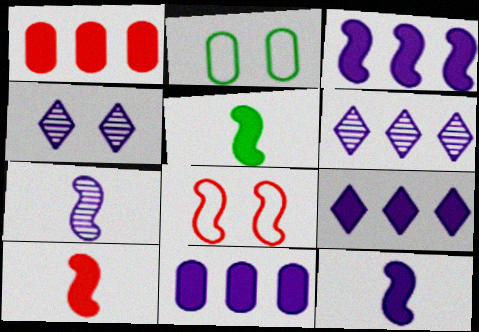[[2, 6, 10], 
[3, 9, 11], 
[5, 10, 12]]